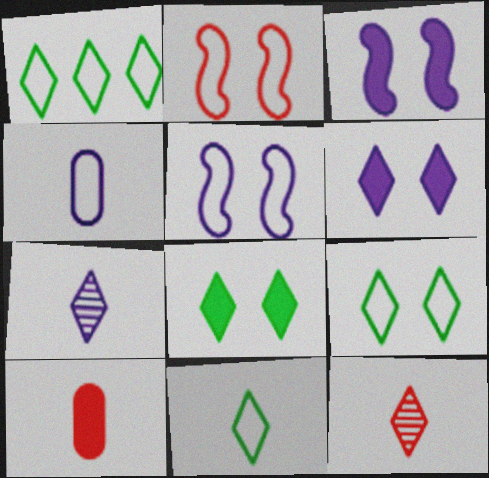[[1, 2, 4], 
[1, 6, 12], 
[1, 9, 11]]